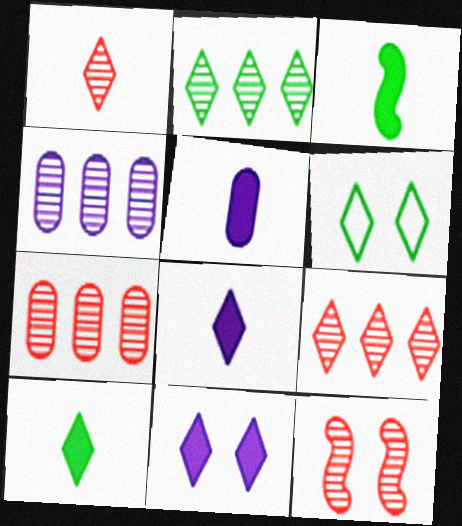[[1, 7, 12], 
[2, 6, 10], 
[6, 8, 9]]